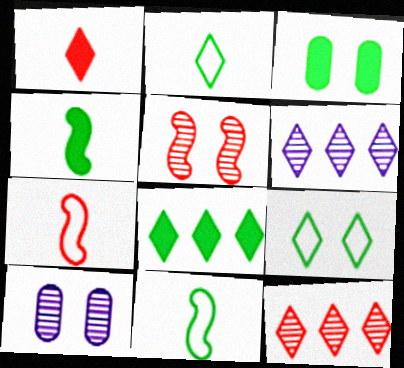[[1, 6, 9], 
[3, 4, 8], 
[3, 6, 7], 
[7, 8, 10]]